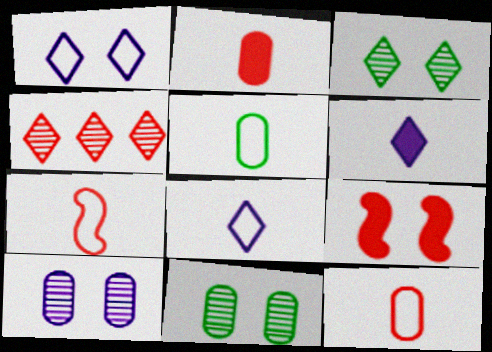[[1, 9, 11], 
[4, 9, 12], 
[5, 7, 8]]